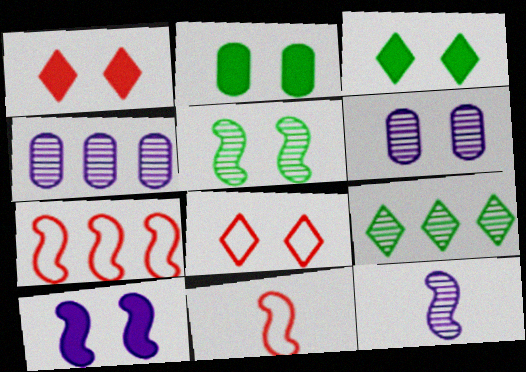[[1, 2, 10], 
[3, 4, 11]]